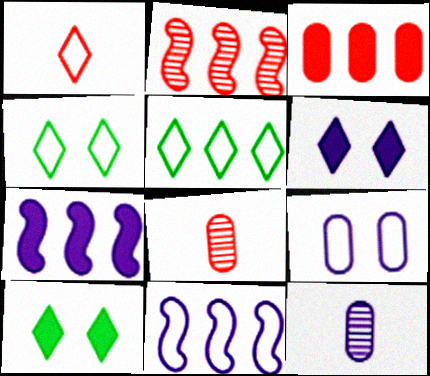[[4, 7, 8], 
[6, 11, 12], 
[8, 10, 11]]